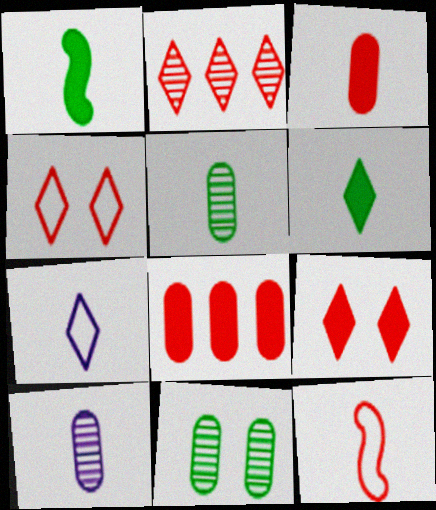[[6, 10, 12]]